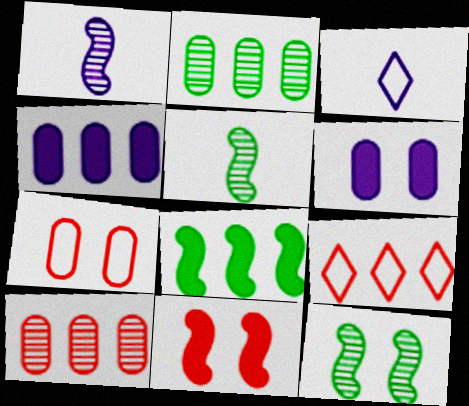[[2, 3, 11], 
[5, 6, 9]]